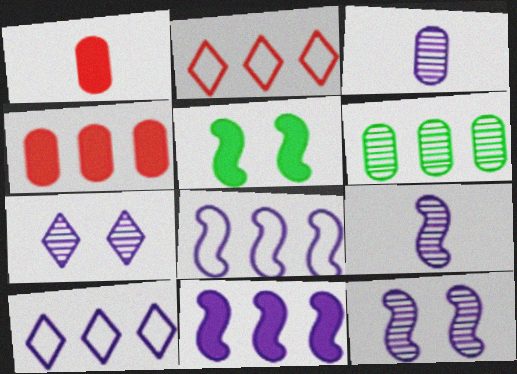[[2, 3, 5], 
[2, 6, 11]]